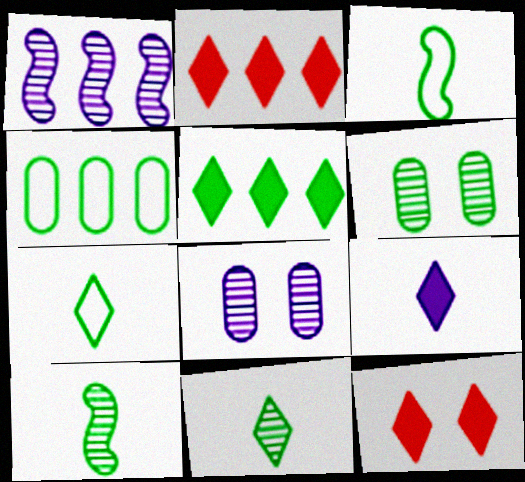[[1, 2, 4], 
[2, 3, 8], 
[3, 5, 6], 
[5, 9, 12]]